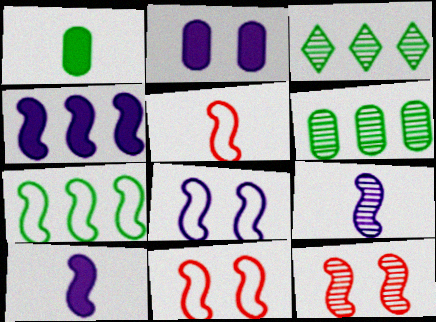[[2, 3, 5], 
[4, 8, 9], 
[5, 7, 8], 
[7, 10, 12]]